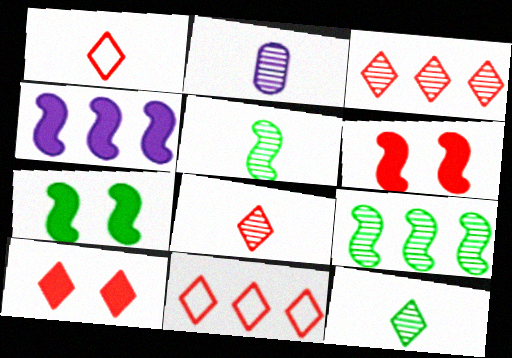[[1, 3, 10], 
[2, 5, 8], 
[2, 7, 11], 
[8, 10, 11]]